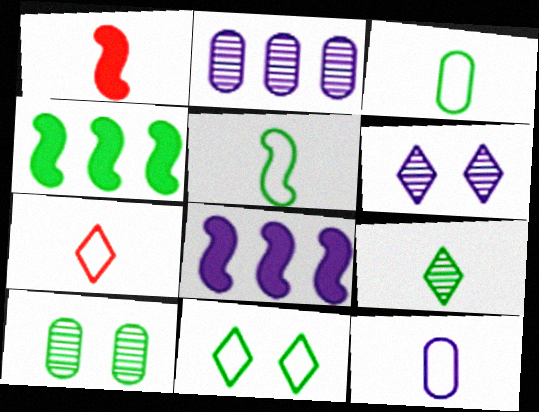[[1, 2, 11], 
[1, 9, 12], 
[5, 7, 12], 
[6, 8, 12], 
[7, 8, 10]]